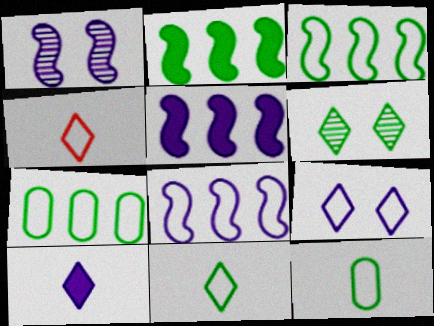[[2, 6, 12]]